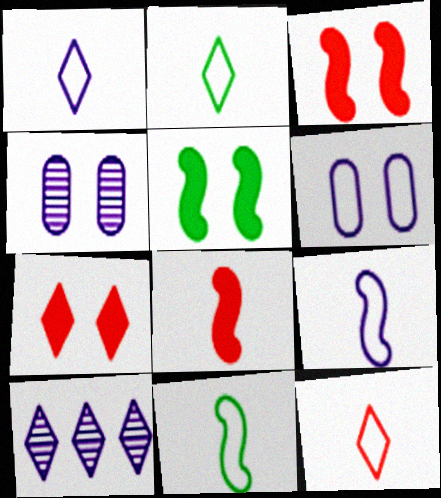[[1, 2, 12], 
[2, 7, 10]]